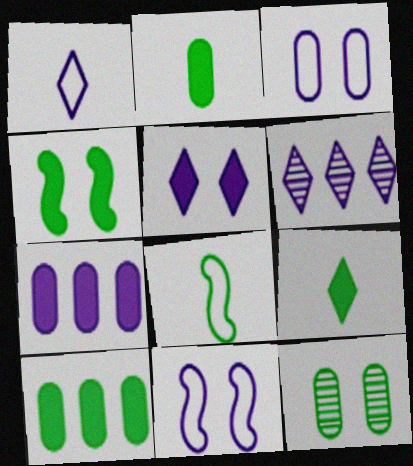[[1, 5, 6], 
[4, 9, 10]]